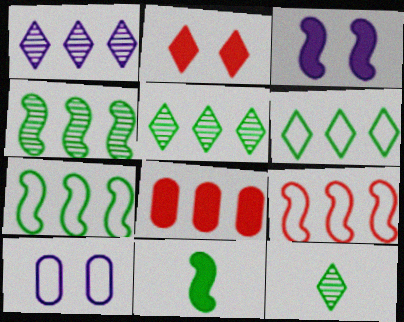[[1, 7, 8]]